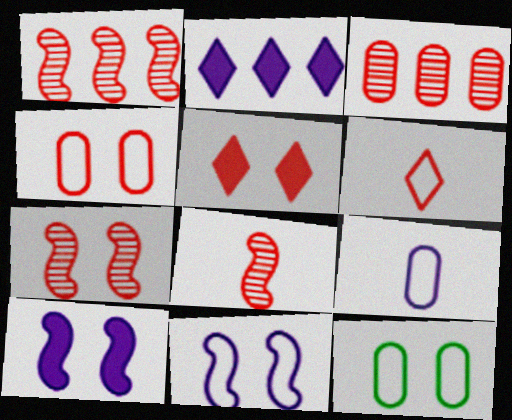[[1, 7, 8], 
[2, 8, 12], 
[4, 5, 7]]